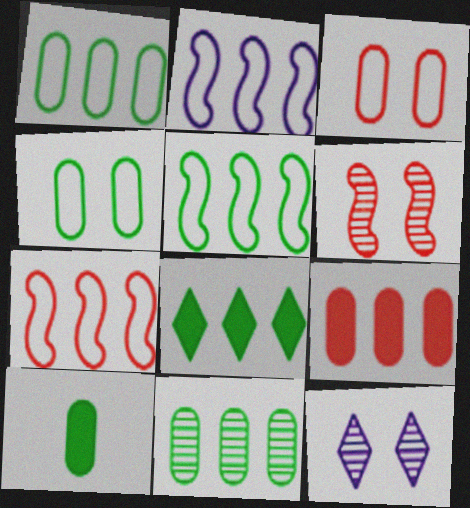[[2, 5, 7], 
[4, 10, 11], 
[5, 8, 11], 
[7, 10, 12]]